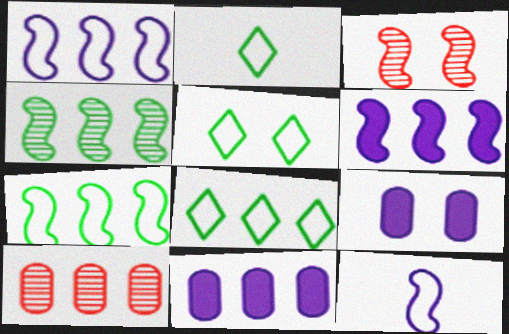[[2, 3, 11], 
[2, 5, 8], 
[3, 5, 9], 
[6, 8, 10]]